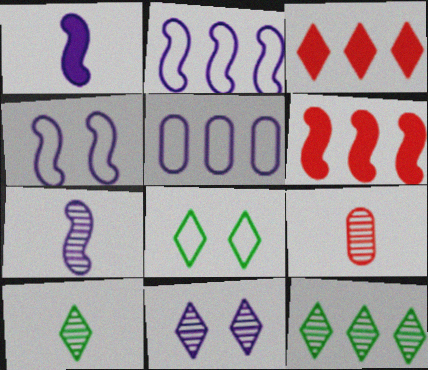[[1, 5, 11], 
[5, 6, 12], 
[7, 9, 10]]